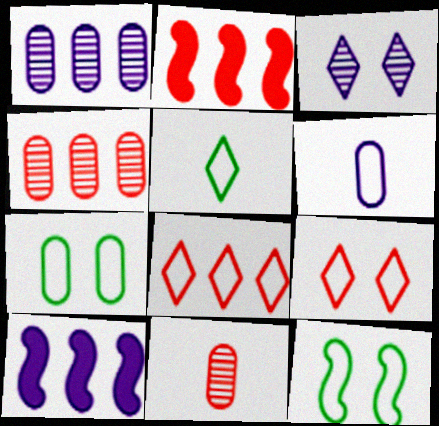[[2, 4, 8], 
[2, 9, 11], 
[3, 6, 10], 
[6, 8, 12]]